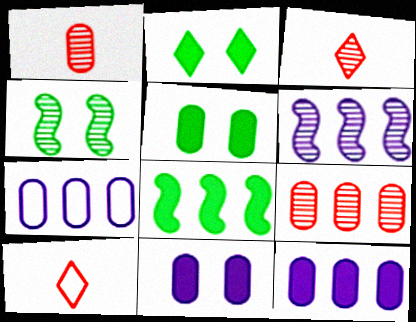[[1, 5, 7], 
[4, 10, 12], 
[5, 6, 10]]